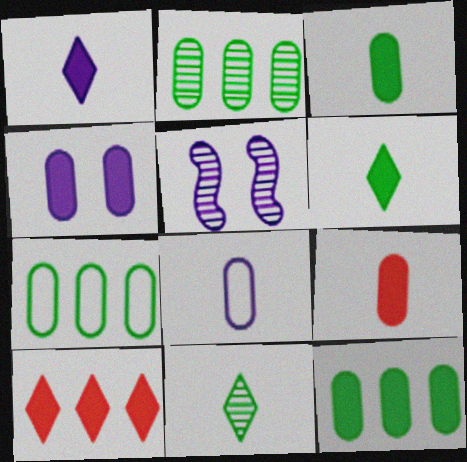[[2, 7, 12], 
[4, 9, 12]]